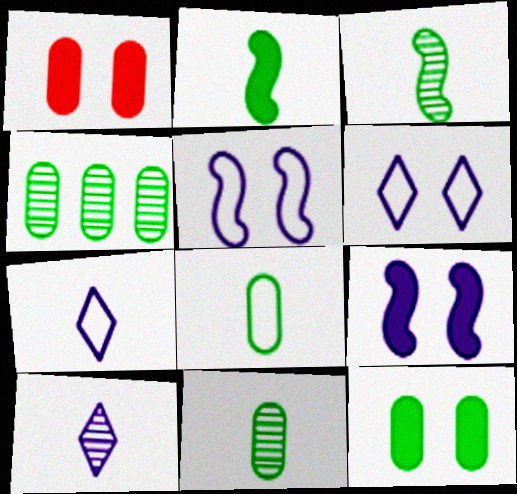[[4, 8, 12]]